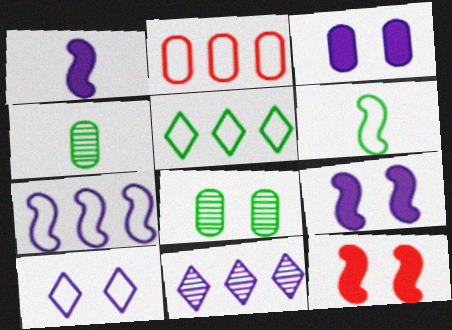[[2, 3, 4], 
[2, 5, 7], 
[2, 6, 10], 
[8, 10, 12]]